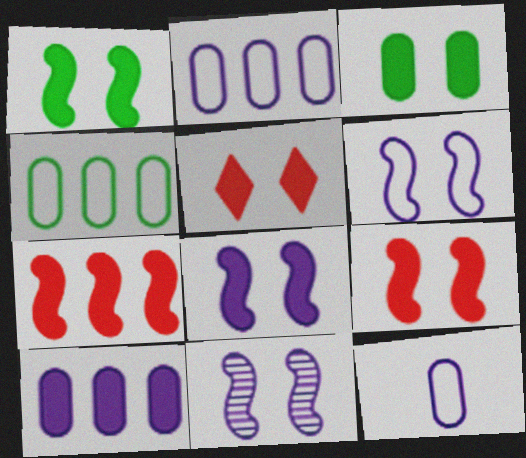[[1, 8, 9], 
[3, 5, 8], 
[6, 8, 11]]